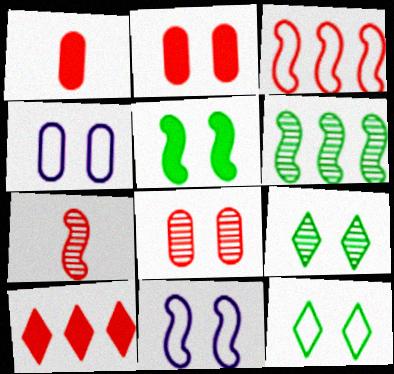[[2, 9, 11]]